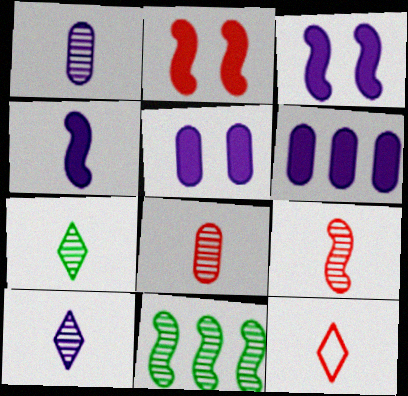[[1, 7, 9], 
[5, 11, 12]]